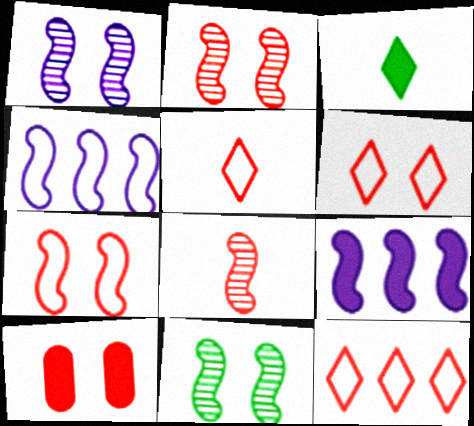[[1, 2, 11], 
[2, 6, 10], 
[3, 9, 10], 
[5, 6, 12], 
[8, 10, 12]]